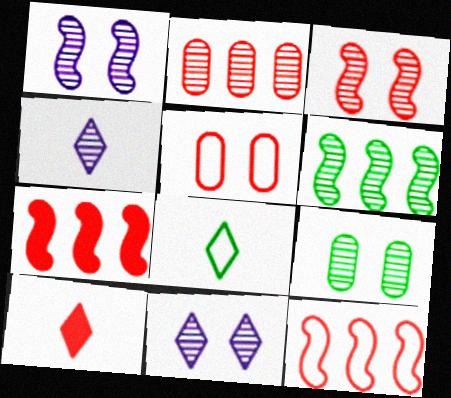[[3, 9, 11], 
[4, 8, 10]]